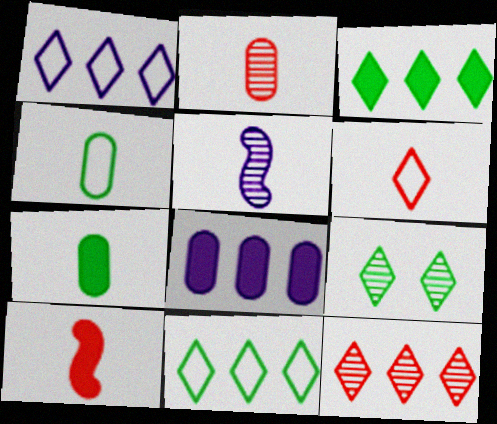[[1, 3, 12], 
[2, 6, 10], 
[5, 6, 7]]